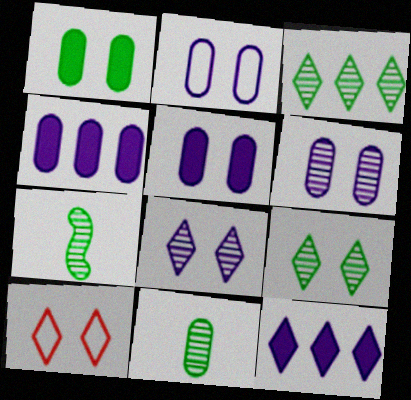[[2, 5, 6], 
[4, 7, 10]]